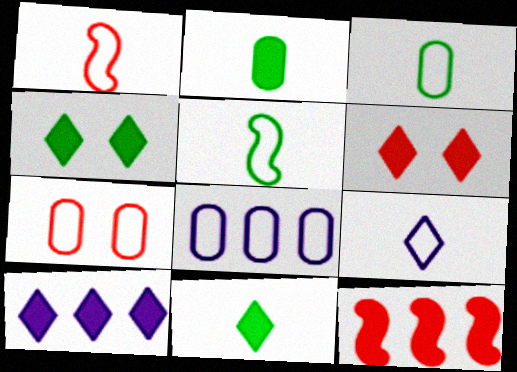[[1, 3, 9], 
[3, 7, 8], 
[6, 10, 11]]